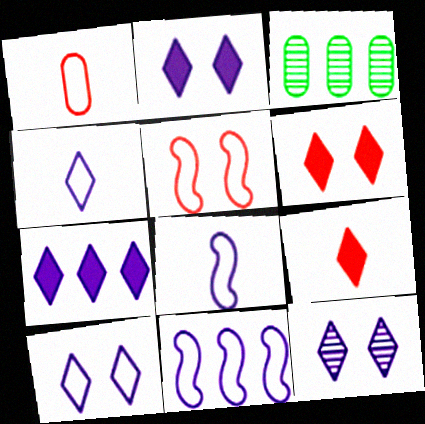[[2, 10, 12], 
[3, 6, 8], 
[4, 7, 12]]